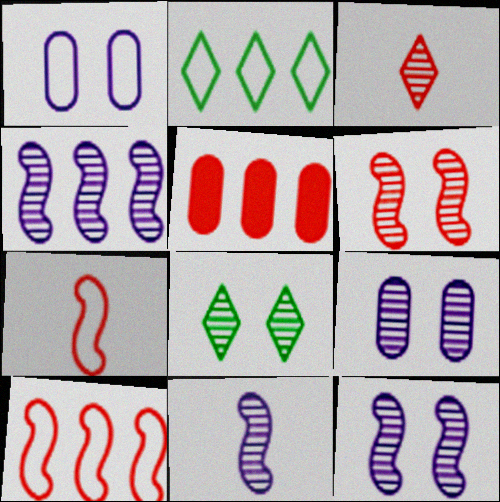[[1, 2, 7], 
[2, 4, 5], 
[4, 11, 12], 
[6, 8, 9]]